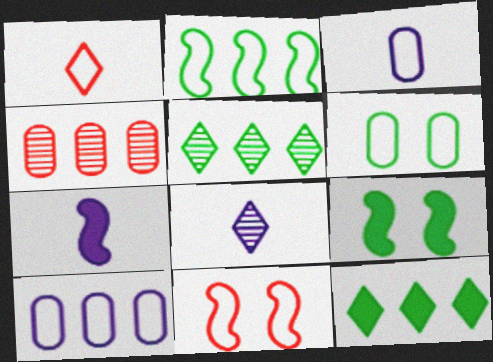[[3, 7, 8]]